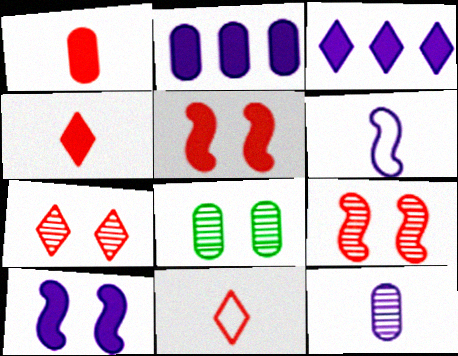[]